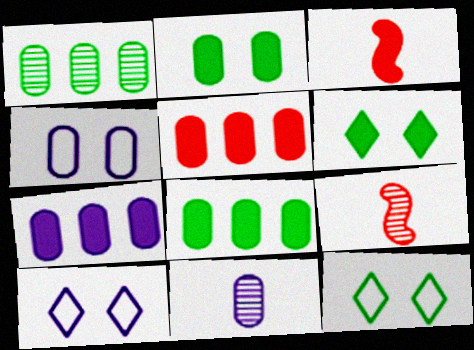[[1, 3, 10], 
[3, 6, 7], 
[4, 7, 11], 
[5, 7, 8], 
[7, 9, 12], 
[8, 9, 10]]